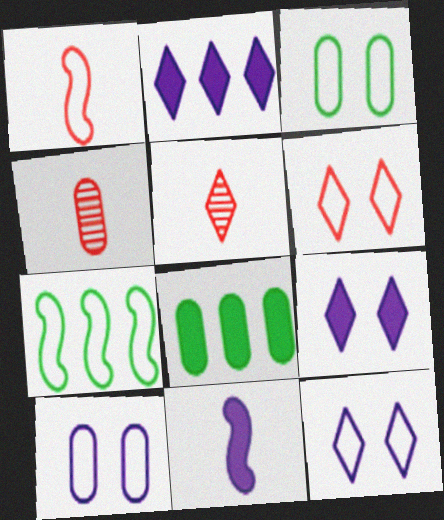[[4, 7, 9], 
[4, 8, 10]]